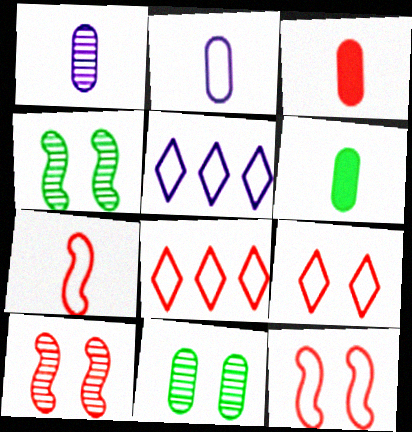[[3, 4, 5], 
[3, 8, 10], 
[5, 6, 10]]